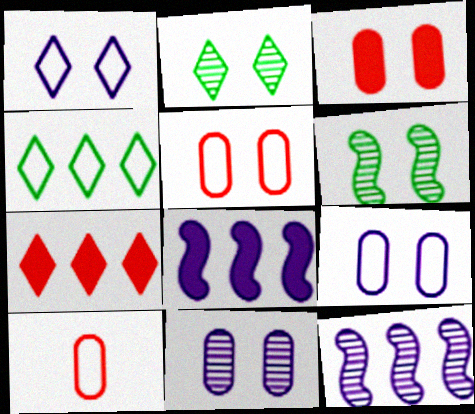[[1, 3, 6], 
[2, 8, 10]]